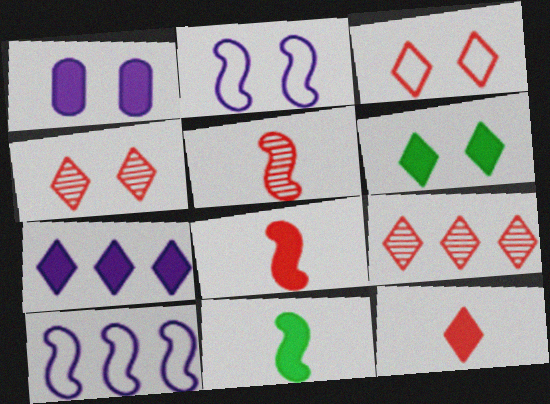[[3, 9, 12], 
[6, 7, 12]]